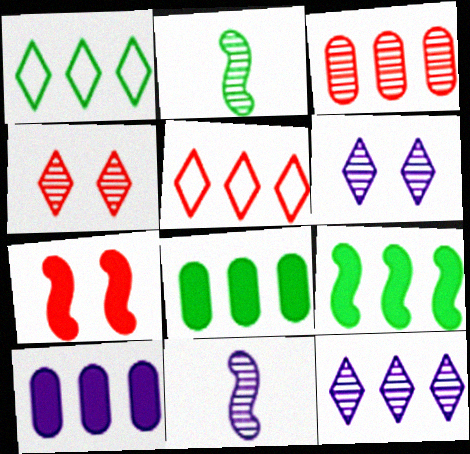[[2, 3, 6]]